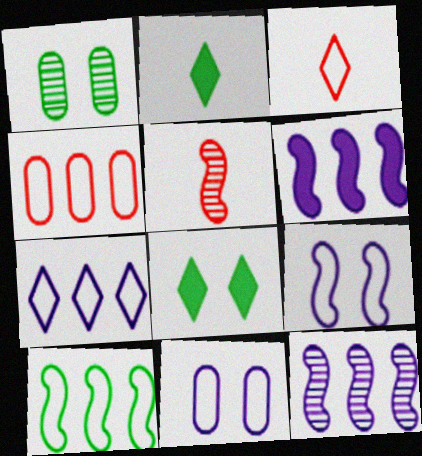[[1, 2, 10], 
[1, 3, 6], 
[3, 10, 11], 
[4, 7, 10]]